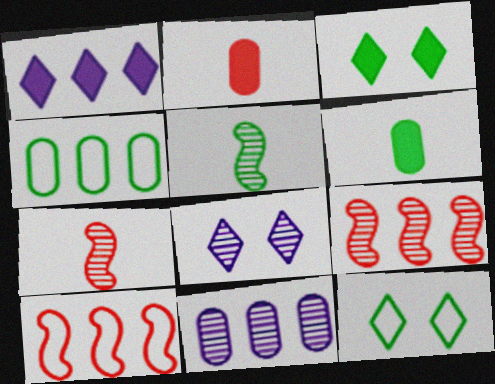[[1, 4, 9], 
[3, 4, 5], 
[6, 8, 10]]